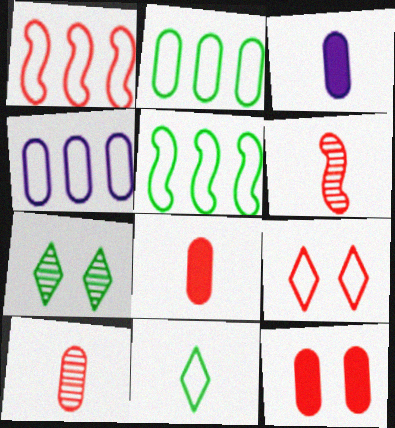[[1, 3, 7], 
[3, 6, 11]]